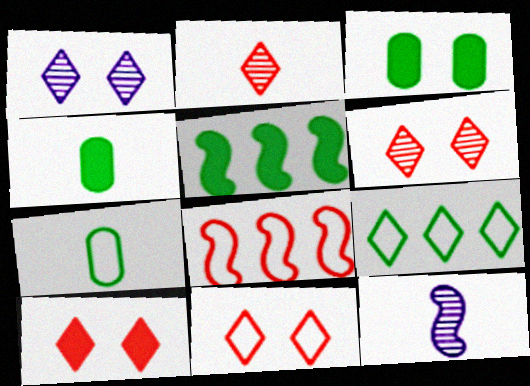[[1, 4, 8], 
[6, 10, 11]]